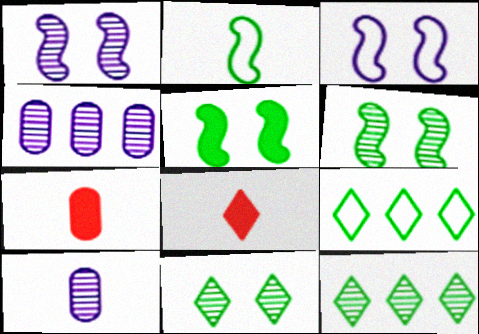[[1, 7, 9], 
[2, 8, 10], 
[3, 7, 12]]